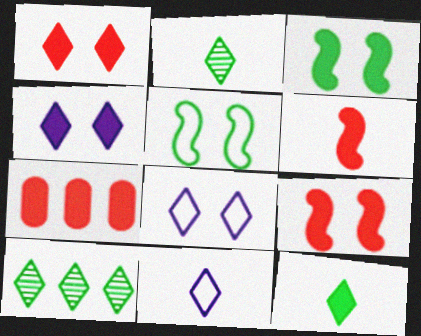[[1, 6, 7], 
[1, 10, 11]]